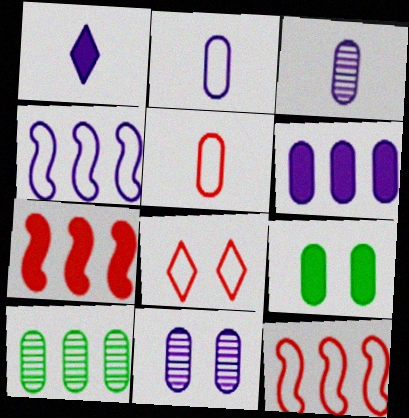[[1, 4, 11], 
[1, 7, 9], 
[2, 6, 11], 
[5, 8, 12]]